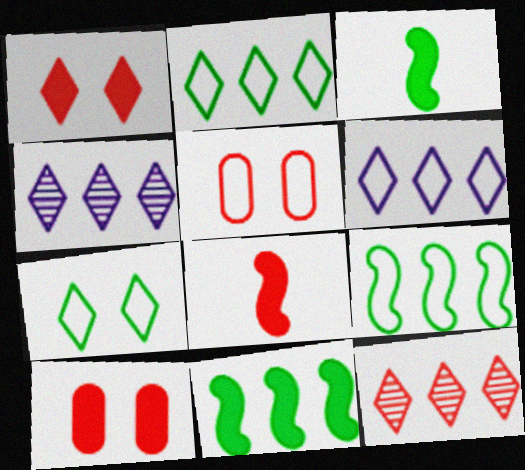[[3, 4, 5], 
[5, 8, 12]]